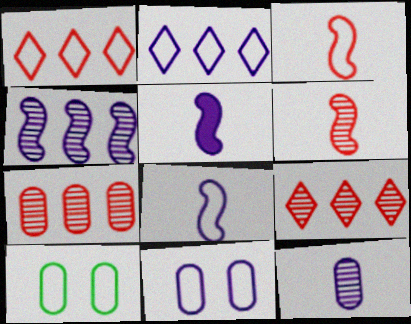[[1, 8, 10], 
[2, 3, 10], 
[2, 8, 11], 
[5, 9, 10]]